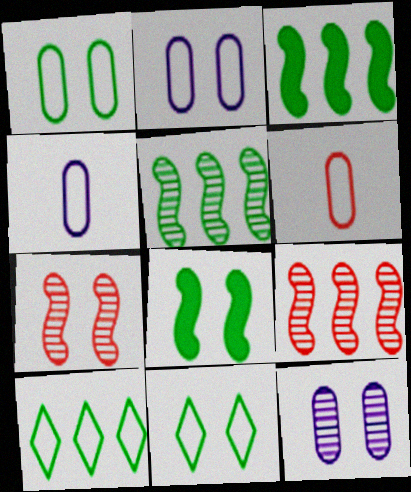[]